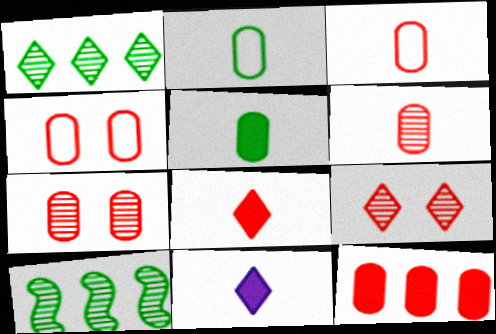[[3, 7, 12], 
[4, 6, 12], 
[4, 10, 11]]